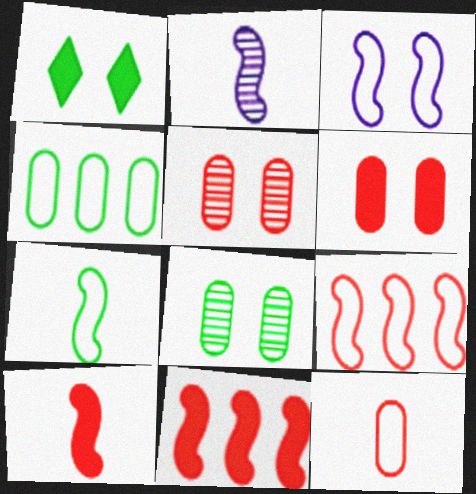[[1, 3, 5], 
[2, 7, 10], 
[3, 7, 9]]